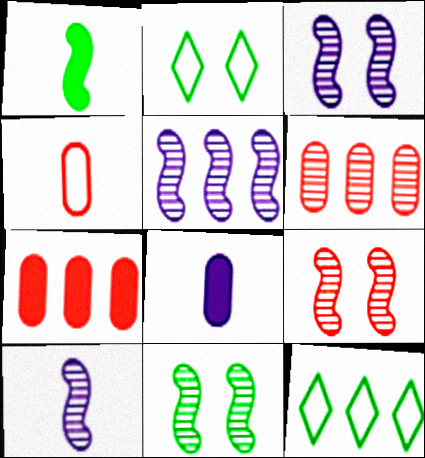[[2, 7, 10], 
[3, 5, 10], 
[3, 9, 11], 
[5, 7, 12], 
[8, 9, 12]]